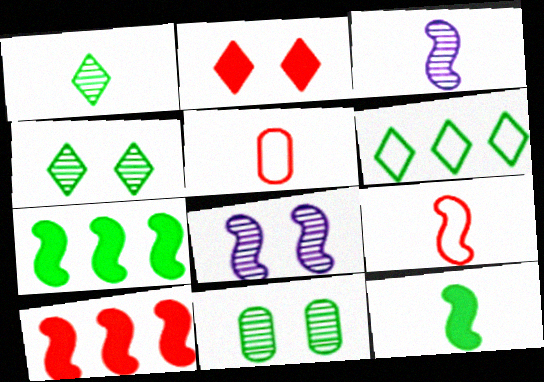[[3, 9, 12], 
[6, 11, 12], 
[7, 8, 9]]